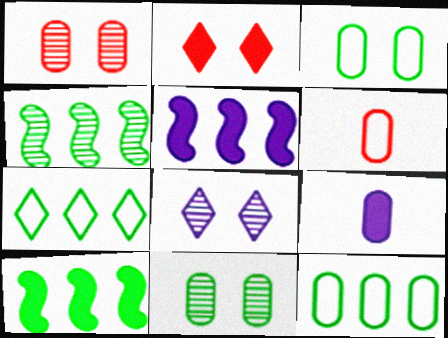[[1, 9, 12], 
[2, 9, 10], 
[6, 8, 10]]